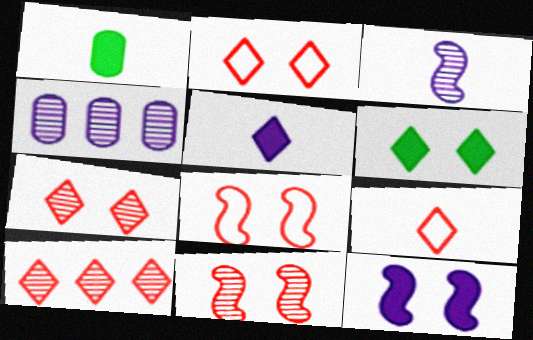[[1, 3, 9]]